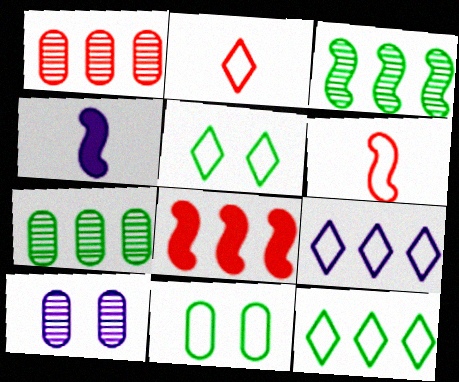[[1, 4, 5], 
[2, 5, 9], 
[4, 9, 10], 
[6, 9, 11], 
[7, 8, 9]]